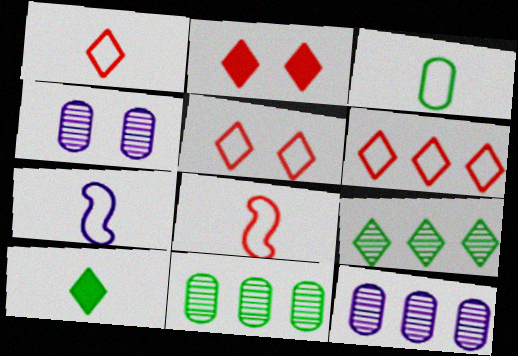[[1, 3, 7], 
[1, 5, 6], 
[2, 7, 11]]